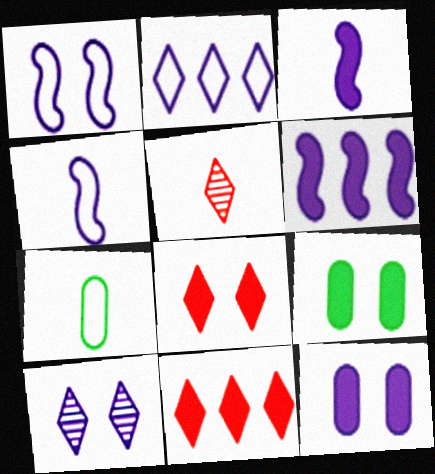[[1, 10, 12], 
[3, 5, 7], 
[3, 9, 11]]